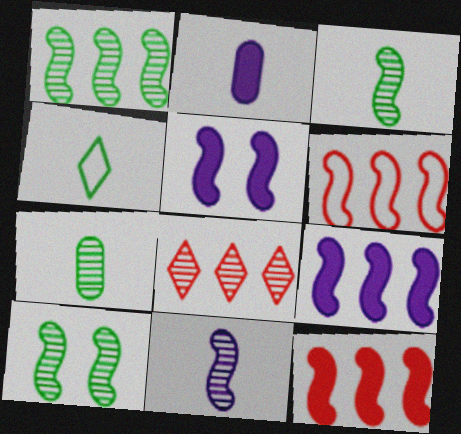[[1, 3, 10], 
[1, 6, 9], 
[3, 5, 6]]